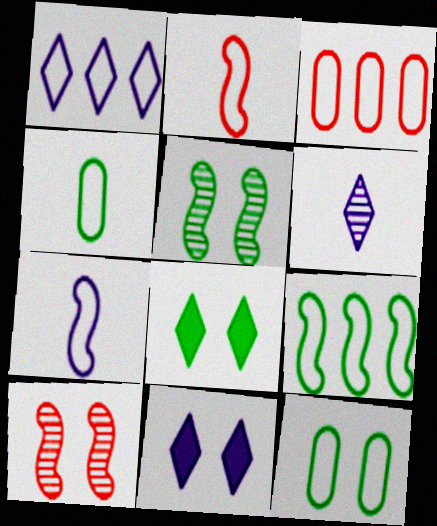[[1, 2, 12], 
[1, 3, 9], 
[1, 6, 11], 
[5, 8, 12], 
[10, 11, 12]]